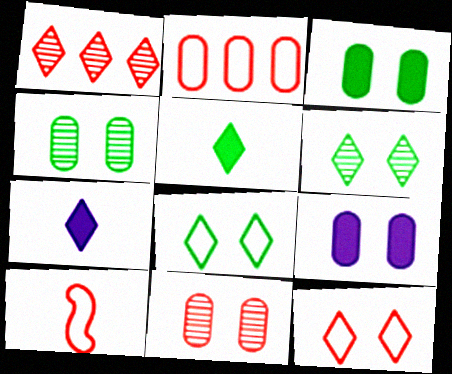[[1, 7, 8], 
[2, 10, 12]]